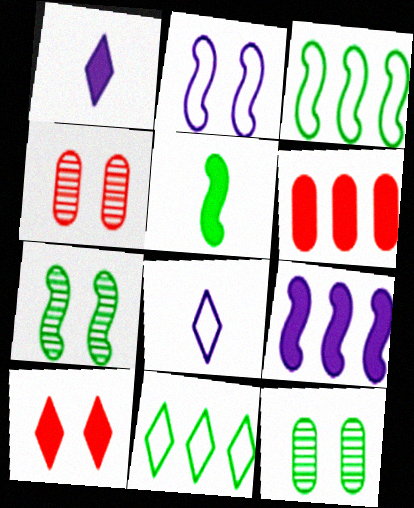[[1, 3, 4], 
[2, 10, 12], 
[3, 5, 7], 
[5, 11, 12], 
[6, 7, 8]]